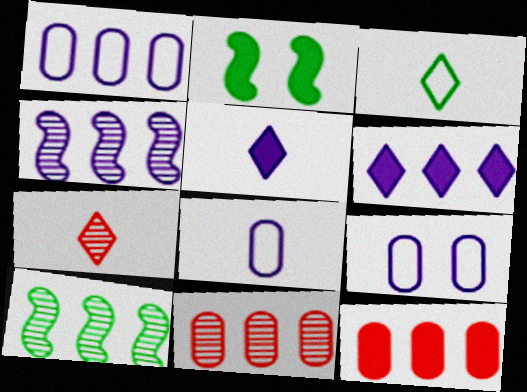[[1, 2, 7], 
[1, 4, 6], 
[1, 8, 9], 
[2, 5, 12], 
[3, 5, 7], 
[4, 5, 9]]